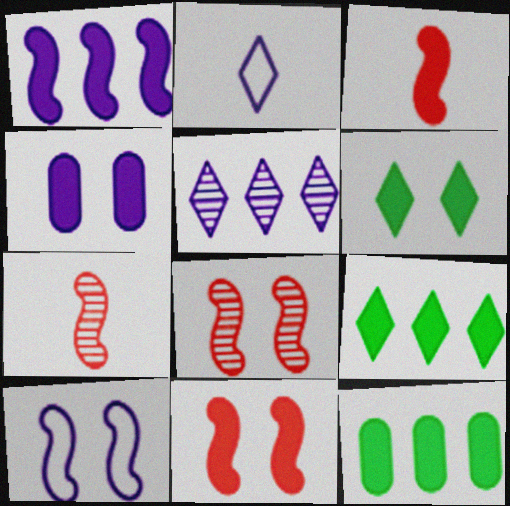[[2, 8, 12], 
[3, 4, 9], 
[4, 6, 11]]